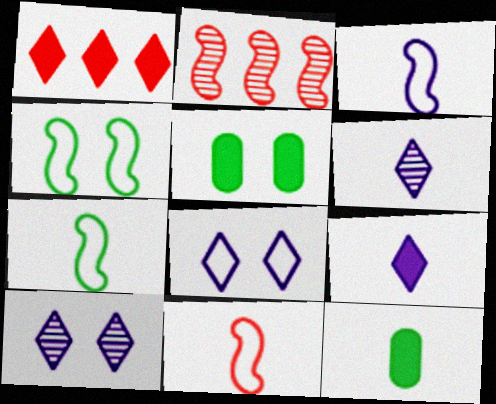[[2, 8, 12], 
[3, 7, 11], 
[6, 11, 12]]